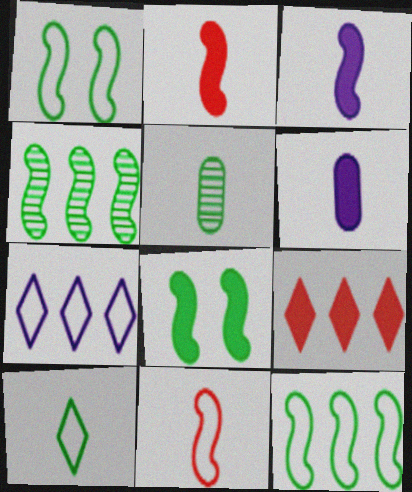[[6, 8, 9]]